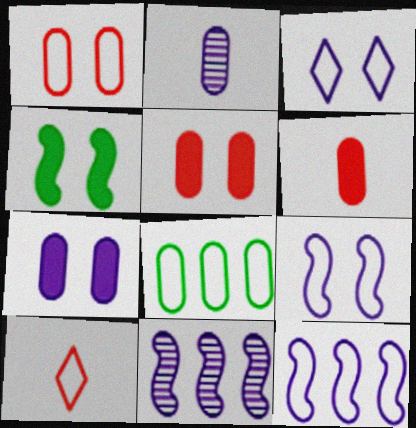[[2, 5, 8], 
[8, 9, 10]]